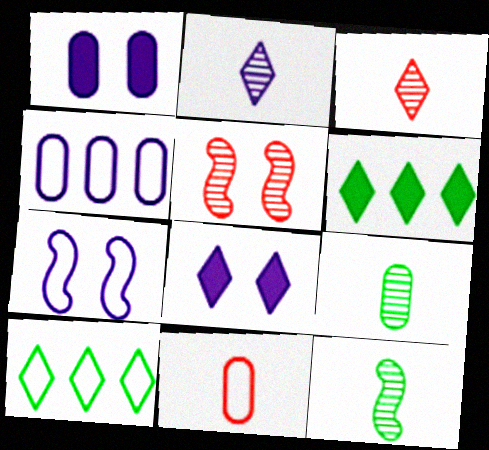[[3, 8, 10], 
[7, 10, 11]]